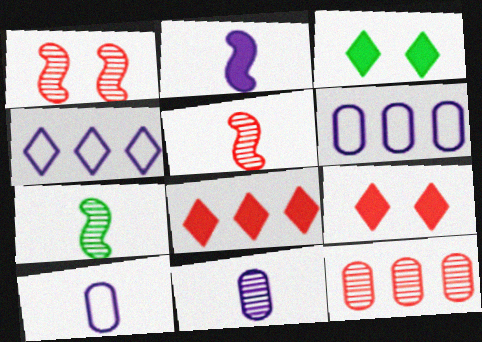[[3, 5, 6], 
[6, 7, 9]]